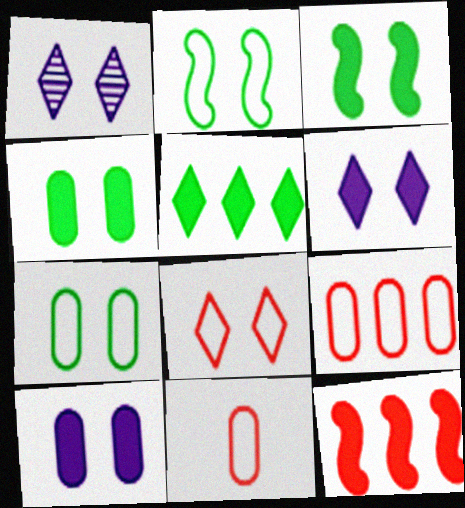[]